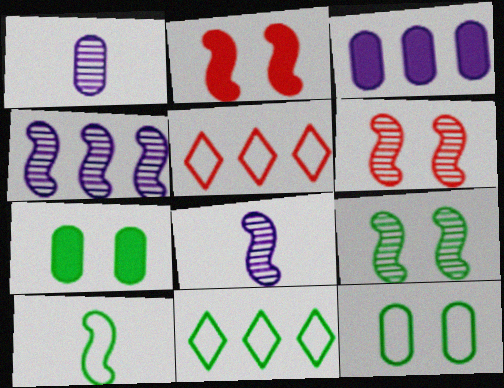[[1, 2, 11], 
[2, 4, 10], 
[5, 7, 8], 
[10, 11, 12]]